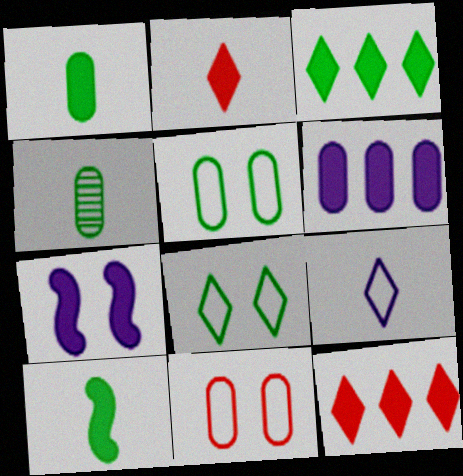[[1, 7, 12], 
[4, 6, 11]]